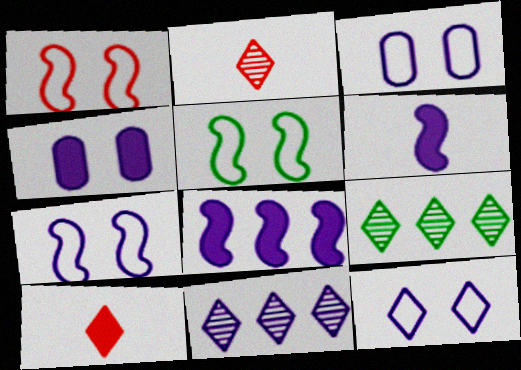[[1, 5, 7], 
[3, 6, 11], 
[3, 7, 12], 
[9, 10, 12]]